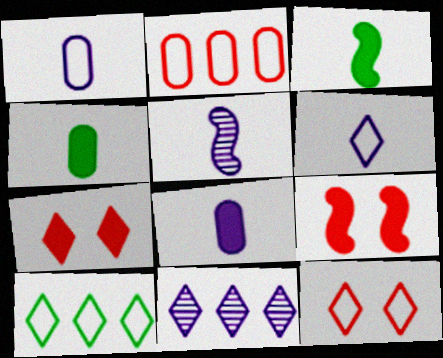[[5, 6, 8], 
[6, 10, 12]]